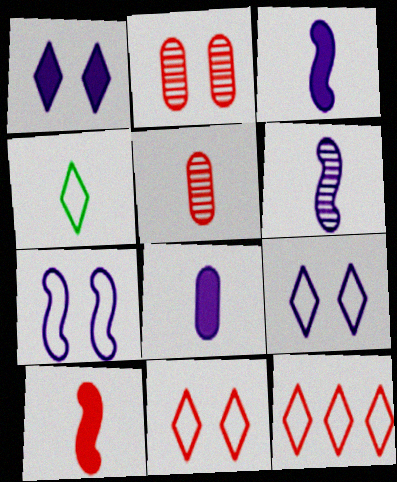[[2, 10, 12], 
[3, 4, 5], 
[4, 9, 12]]